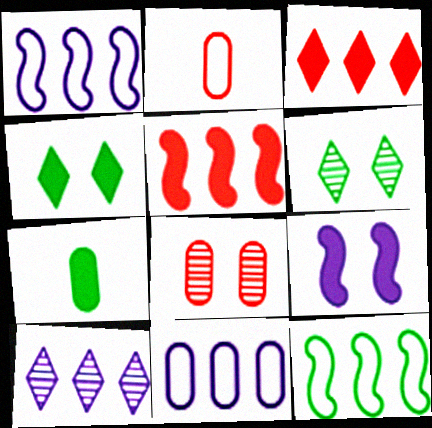[[3, 7, 9], 
[6, 7, 12], 
[7, 8, 11]]